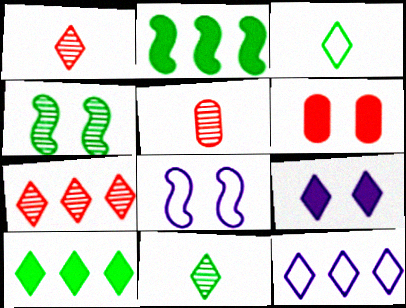[[3, 7, 9], 
[5, 8, 10], 
[7, 10, 12]]